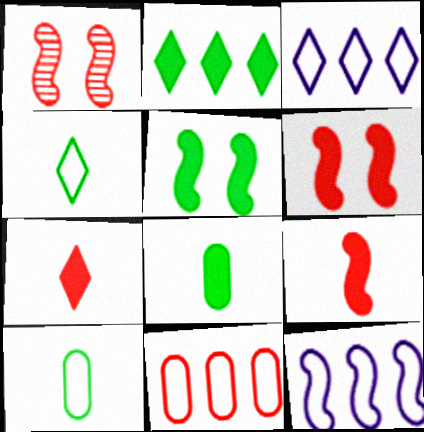[[1, 3, 8], 
[1, 7, 11], 
[2, 5, 8]]